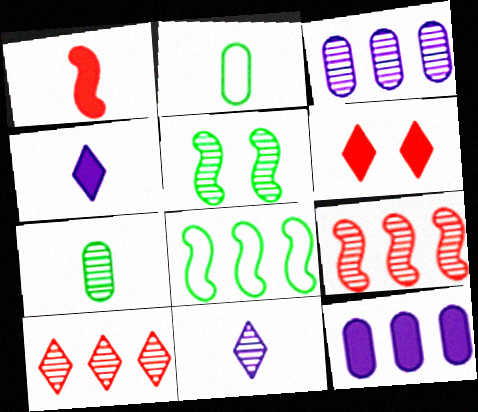[[1, 2, 11], 
[8, 10, 12]]